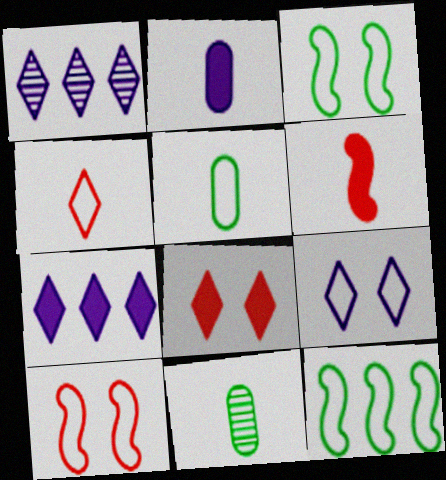[[7, 10, 11]]